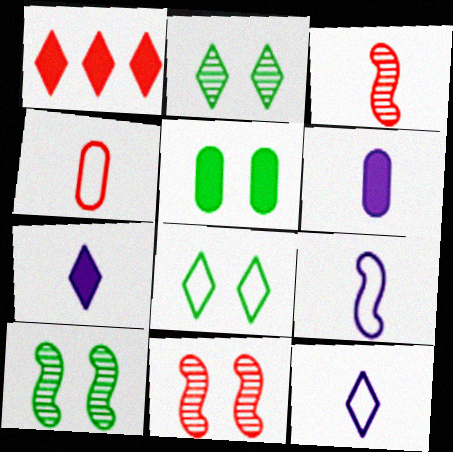[[1, 2, 12], 
[1, 4, 11], 
[5, 8, 10]]